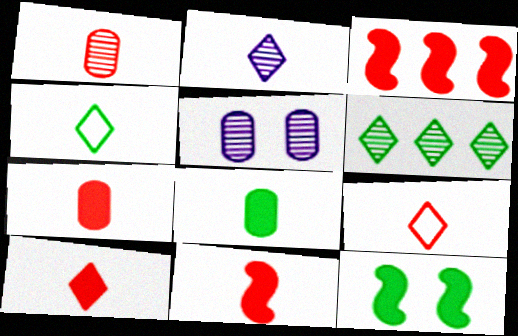[[1, 9, 11], 
[2, 4, 10], 
[3, 4, 5], 
[7, 10, 11]]